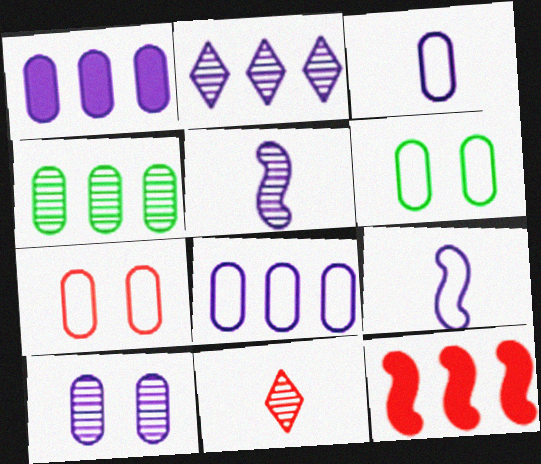[[1, 3, 10], 
[2, 5, 10], 
[7, 11, 12]]